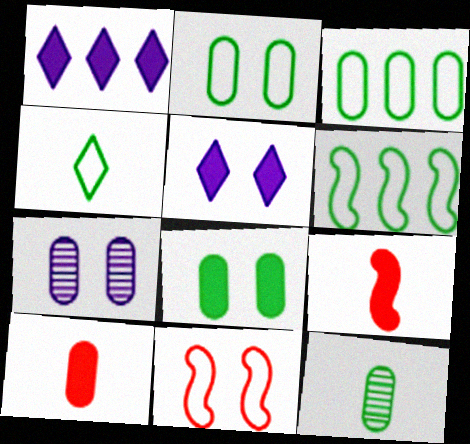[[1, 8, 9], 
[1, 11, 12], 
[2, 4, 6], 
[3, 7, 10], 
[3, 8, 12]]